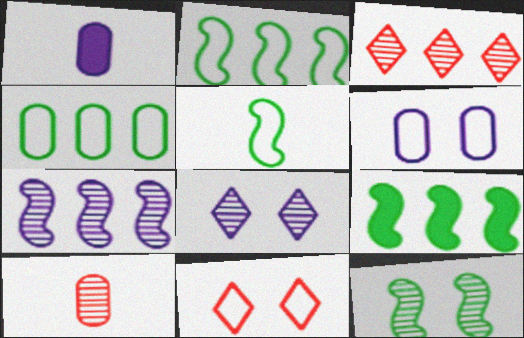[[5, 9, 12]]